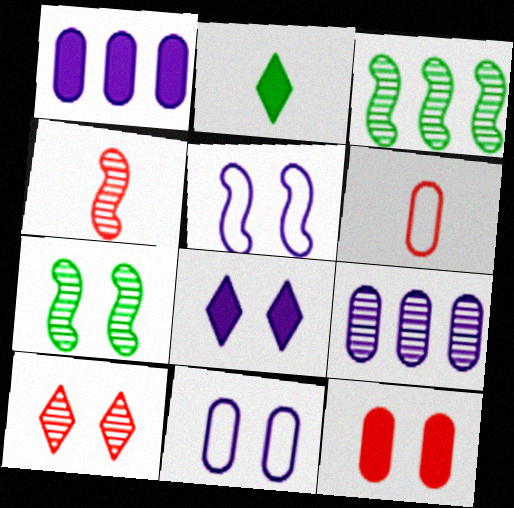[[3, 6, 8]]